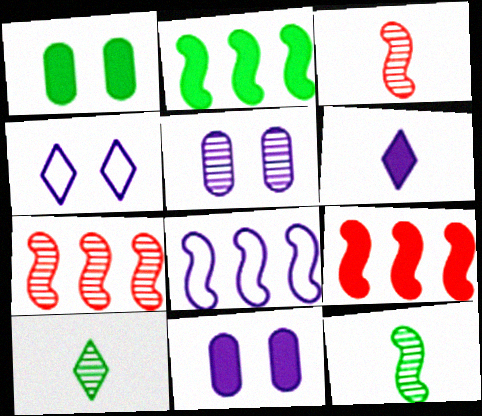[[1, 6, 9], 
[2, 7, 8], 
[5, 6, 8], 
[5, 7, 10]]